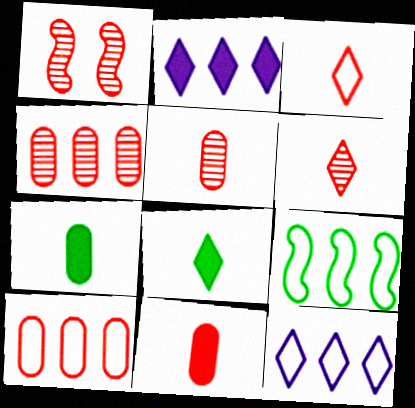[[1, 4, 6], 
[1, 7, 12], 
[2, 4, 9], 
[9, 10, 12]]